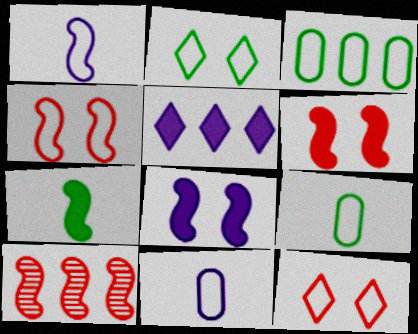[[1, 3, 12], 
[3, 5, 10]]